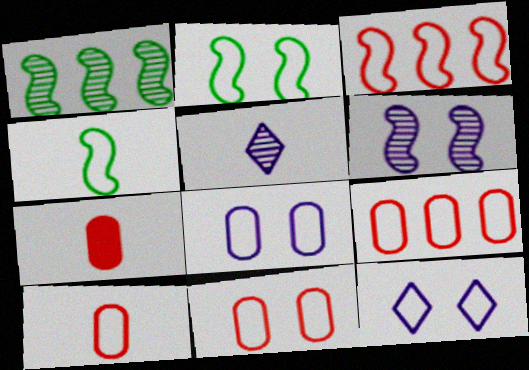[[1, 7, 12], 
[2, 11, 12], 
[4, 5, 7], 
[4, 9, 12], 
[9, 10, 11]]